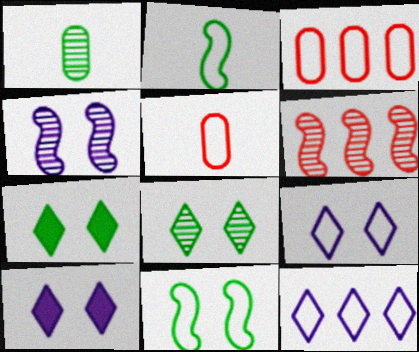[[2, 3, 9], 
[5, 11, 12]]